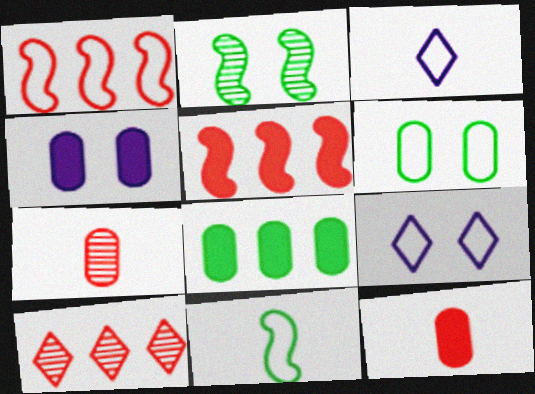[[1, 3, 6], 
[4, 8, 12], 
[4, 10, 11]]